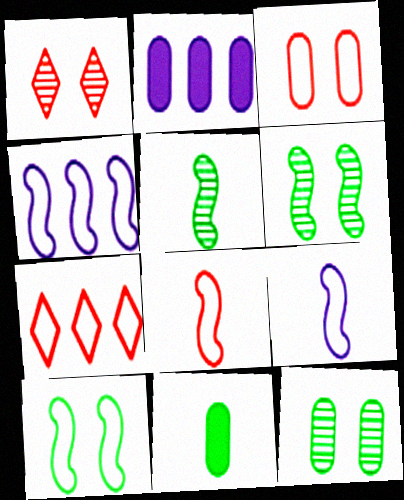[[1, 4, 11], 
[3, 7, 8], 
[4, 8, 10]]